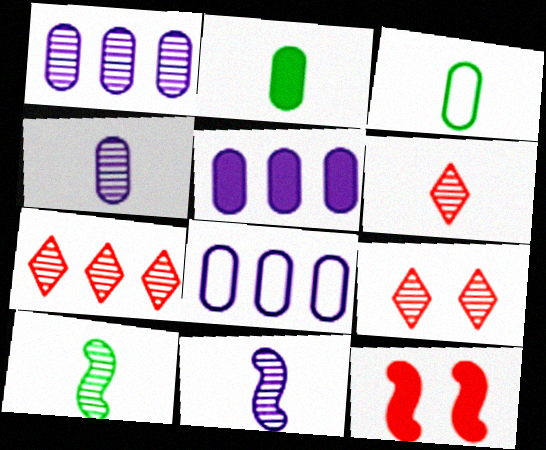[[1, 5, 8], 
[1, 9, 10], 
[4, 6, 10], 
[6, 7, 9]]